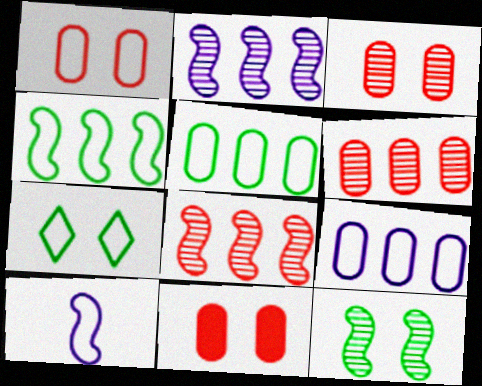[[1, 3, 11]]